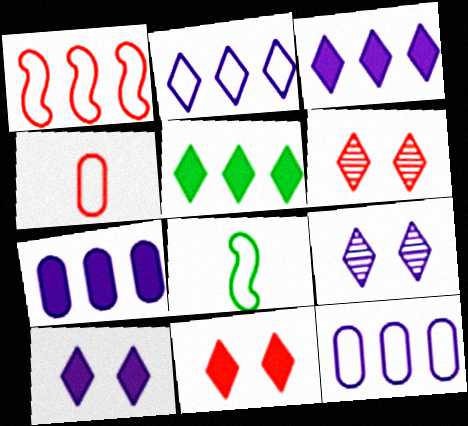[[6, 7, 8]]